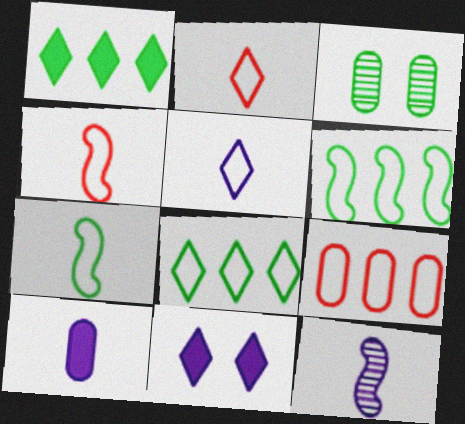[[1, 3, 7], 
[3, 9, 10], 
[5, 10, 12]]